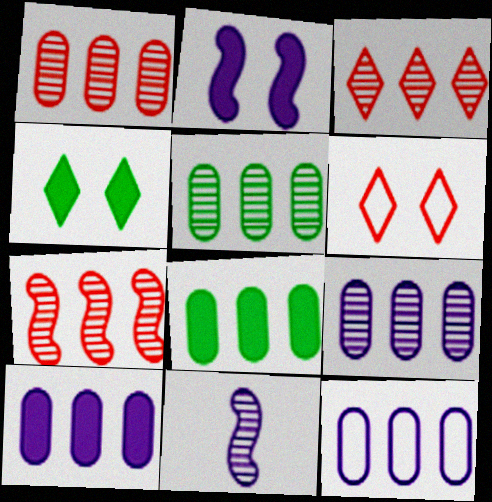[[1, 3, 7], 
[1, 5, 9], 
[1, 8, 12], 
[6, 8, 11], 
[9, 10, 12]]